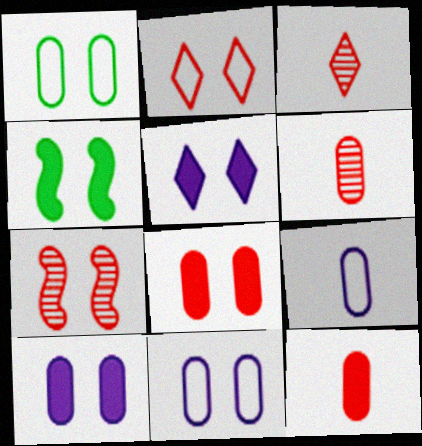[[1, 5, 7], 
[2, 7, 8], 
[4, 5, 8]]